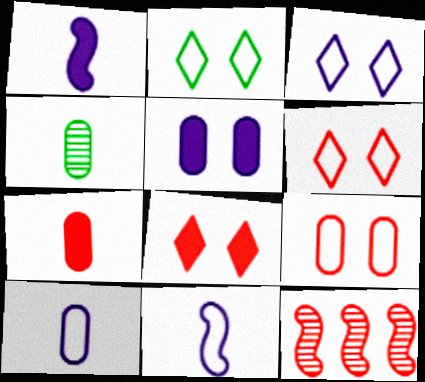[[2, 3, 6], 
[4, 7, 10], 
[6, 7, 12]]